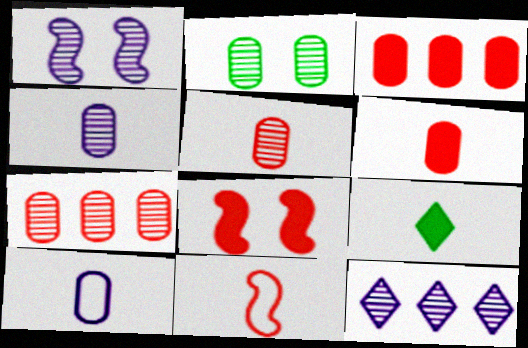[[1, 4, 12], 
[2, 3, 10], 
[2, 4, 7], 
[4, 9, 11]]